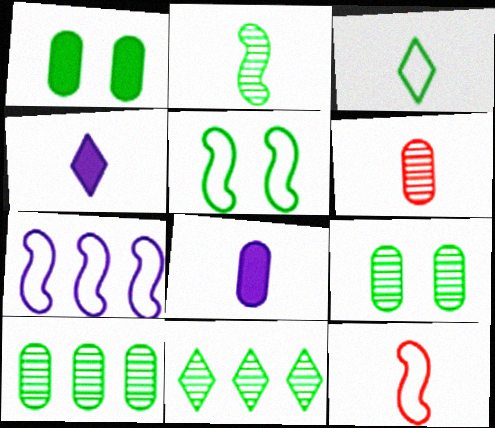[[2, 9, 11], 
[5, 7, 12]]